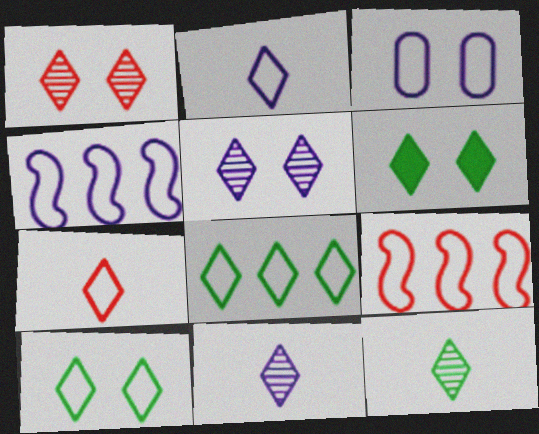[[2, 3, 4], 
[6, 8, 12]]